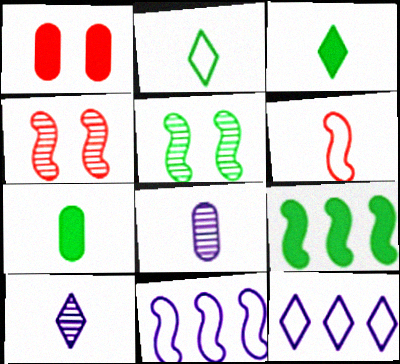[[3, 6, 8], 
[4, 7, 12], 
[6, 7, 10]]